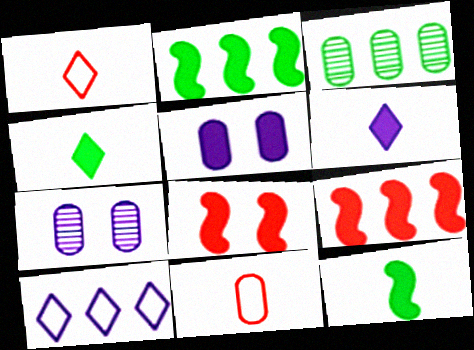[[1, 2, 7], 
[3, 5, 11], 
[3, 9, 10], 
[4, 5, 9]]